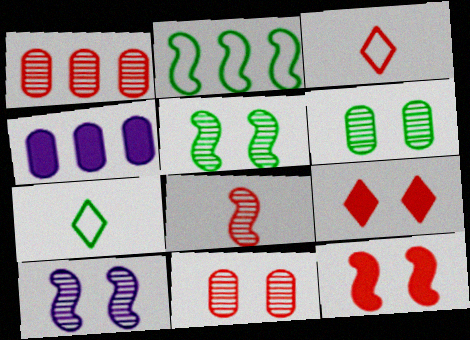[[1, 3, 12], 
[3, 4, 5]]